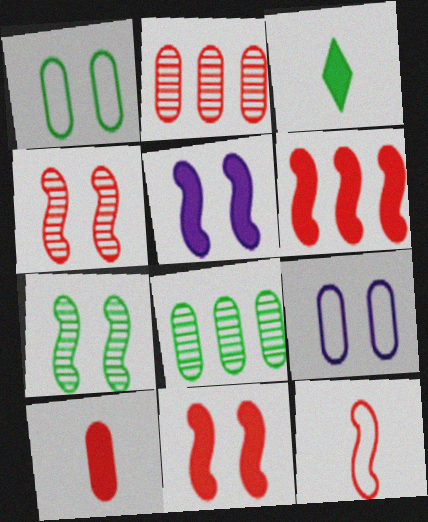[[4, 6, 12], 
[8, 9, 10]]